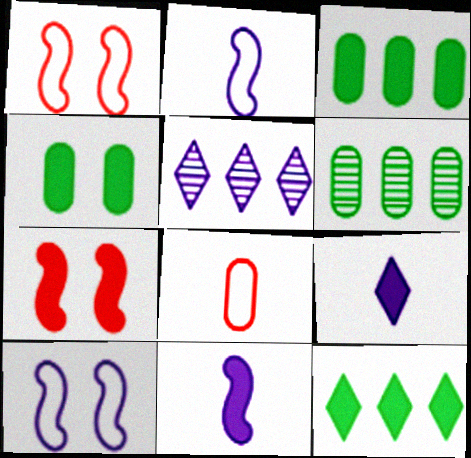[[1, 6, 9], 
[3, 7, 9]]